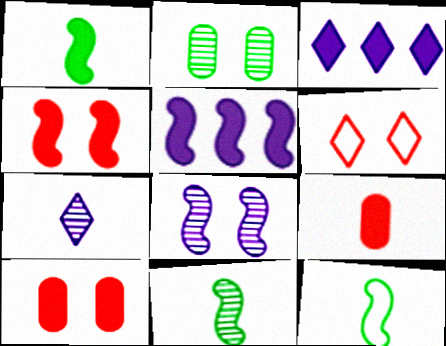[[1, 3, 10], 
[1, 4, 5], 
[1, 11, 12], 
[7, 9, 12]]